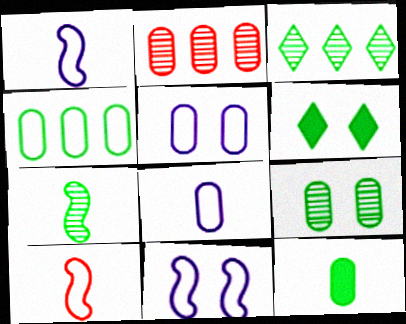[[1, 2, 6], 
[2, 5, 12], 
[3, 7, 9], 
[4, 6, 7], 
[4, 9, 12]]